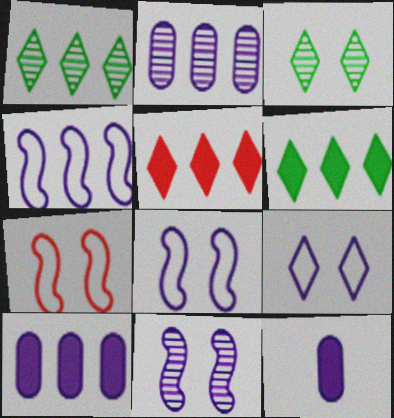[[1, 7, 12]]